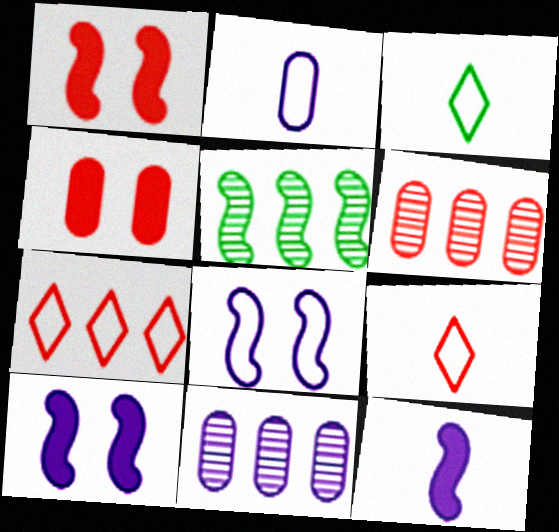[[1, 3, 11], 
[1, 6, 9], 
[3, 6, 10]]